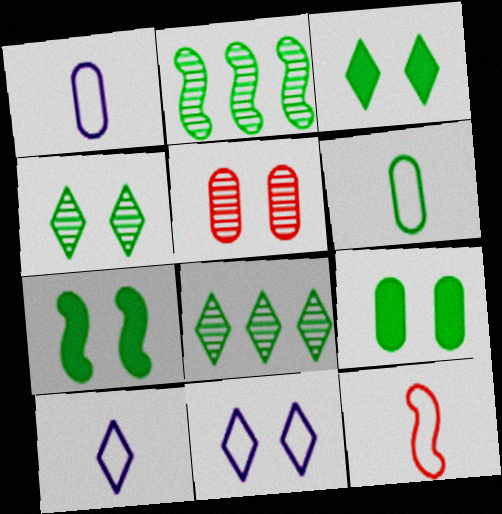[[2, 3, 6], 
[3, 7, 9], 
[5, 7, 11], 
[6, 7, 8], 
[6, 10, 12]]